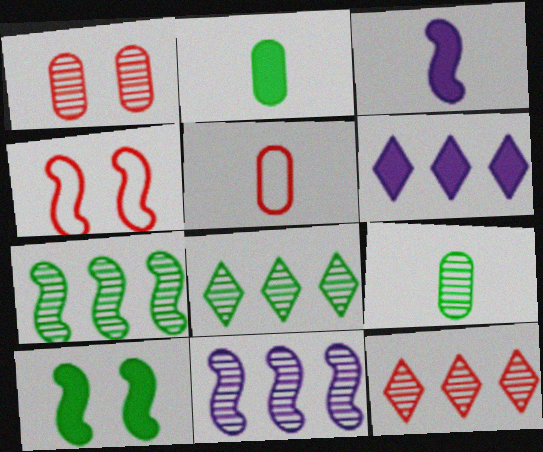[[3, 4, 7], 
[4, 6, 9]]